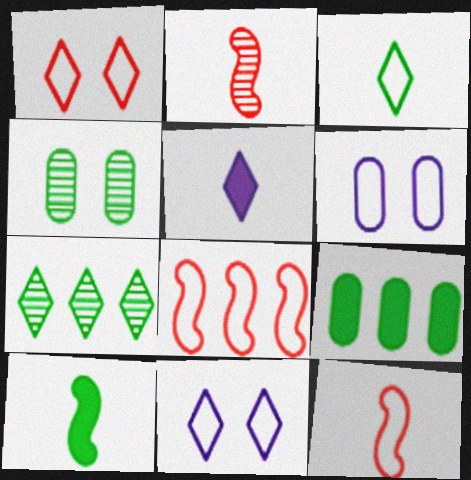[[1, 5, 7], 
[2, 9, 11], 
[3, 6, 8], 
[4, 5, 8]]